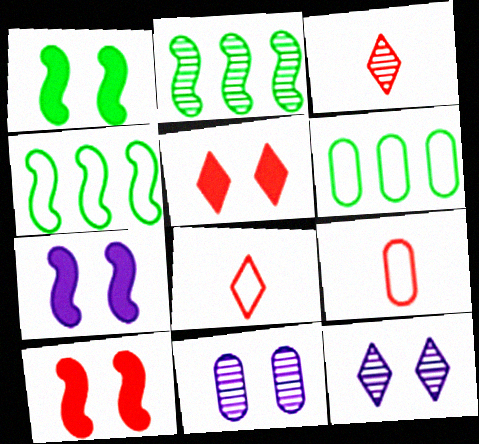[[1, 7, 10], 
[2, 3, 11], 
[3, 6, 7]]